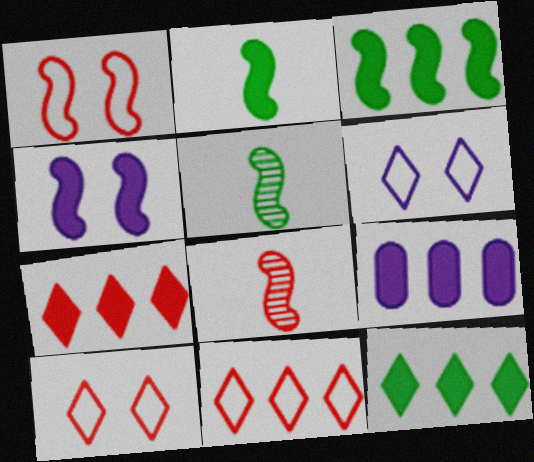[[3, 7, 9], 
[5, 9, 10]]